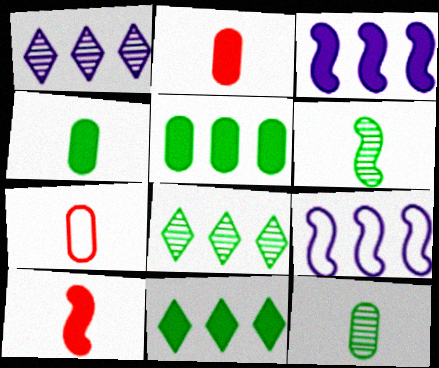[]